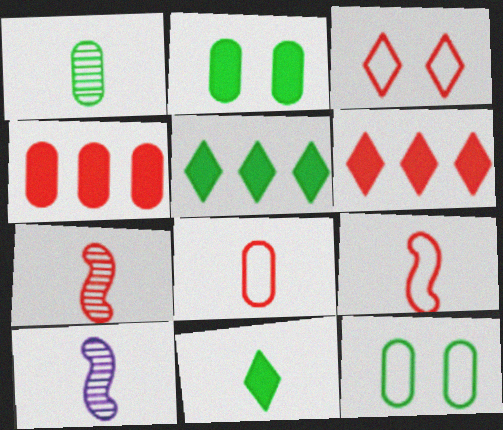[[3, 4, 7], 
[6, 10, 12], 
[8, 10, 11]]